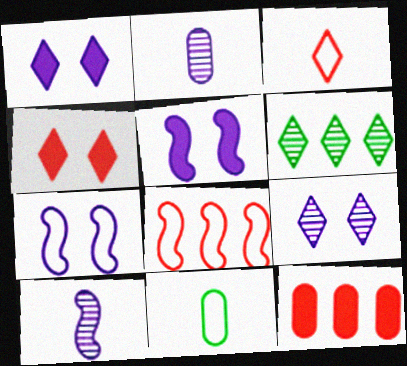[[1, 3, 6]]